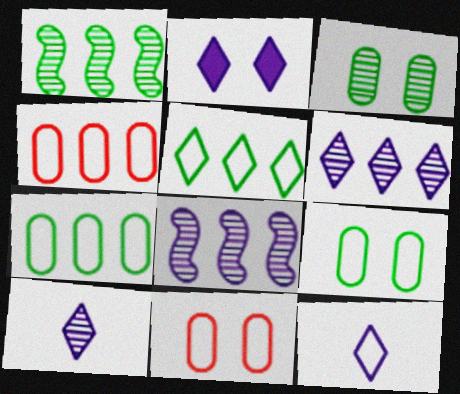[[2, 6, 12]]